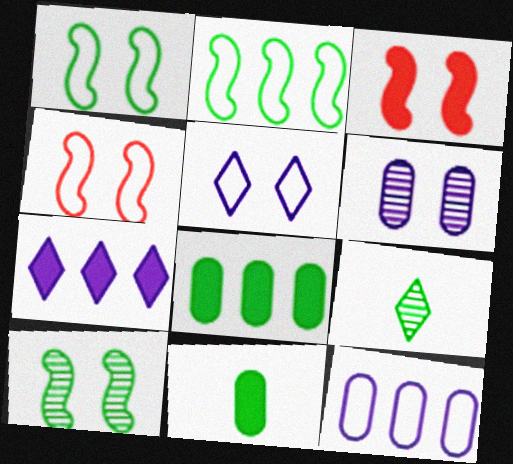[[1, 8, 9], 
[3, 7, 11], 
[3, 9, 12]]